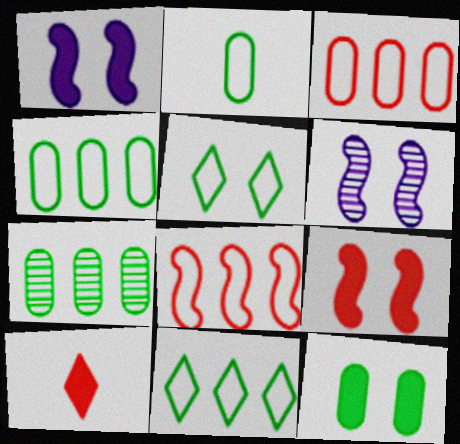[[2, 7, 12], 
[4, 6, 10]]